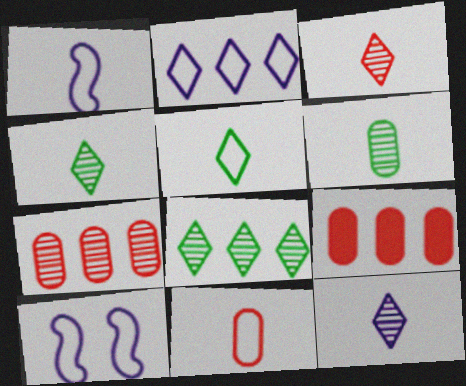[[1, 5, 11], 
[3, 4, 12], 
[4, 9, 10]]